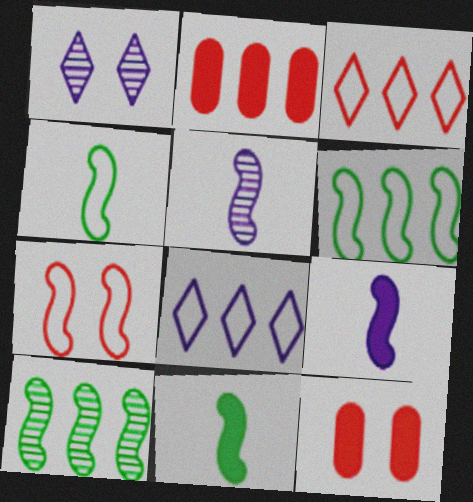[[1, 2, 4], 
[2, 8, 10], 
[7, 9, 10]]